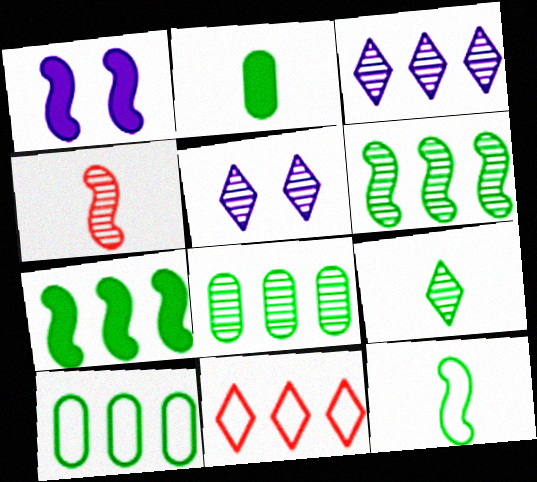[[2, 9, 12], 
[4, 5, 8]]